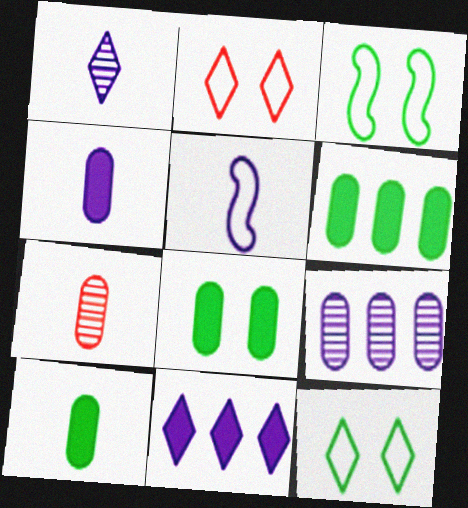[[1, 4, 5], 
[3, 7, 11], 
[6, 8, 10]]